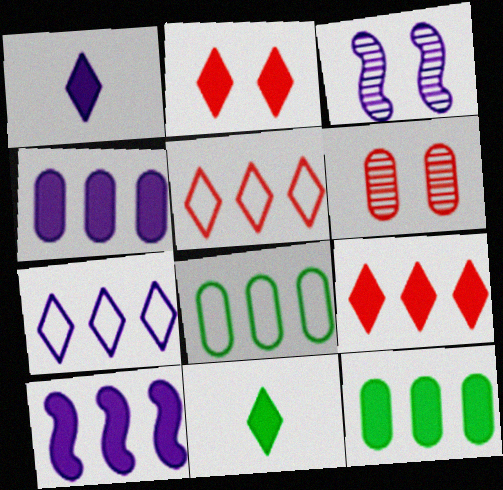[[9, 10, 12]]